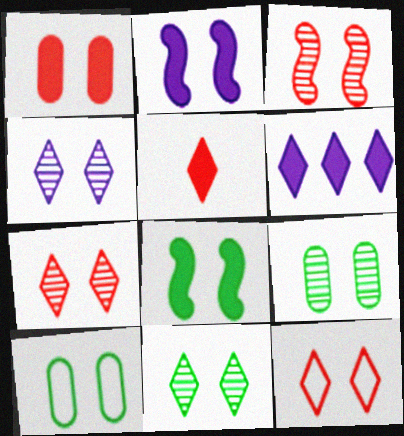[[1, 3, 12], 
[2, 7, 10], 
[2, 9, 12], 
[3, 4, 9], 
[4, 7, 11], 
[8, 10, 11]]